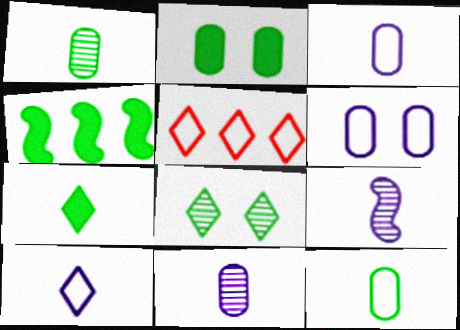[[2, 4, 7], 
[2, 5, 9], 
[4, 8, 12]]